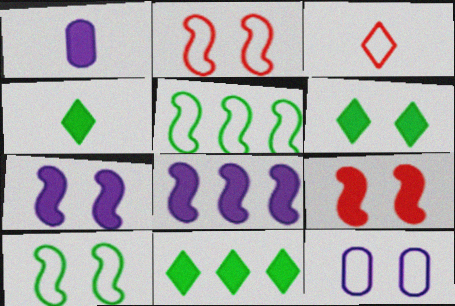[[1, 9, 11], 
[3, 5, 12], 
[4, 6, 11]]